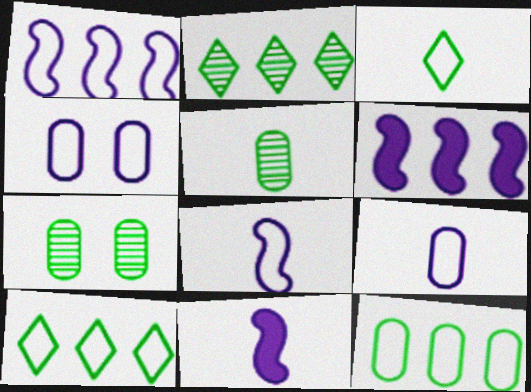[]